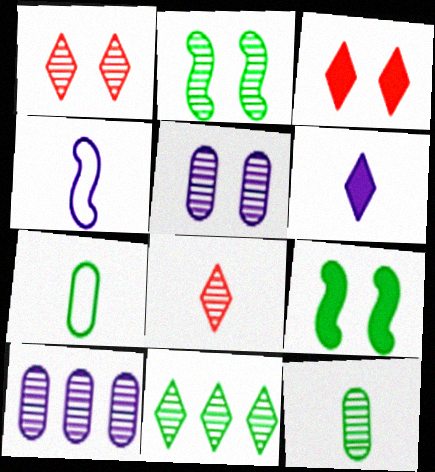[[1, 2, 5], 
[2, 8, 10], 
[2, 11, 12], 
[7, 9, 11]]